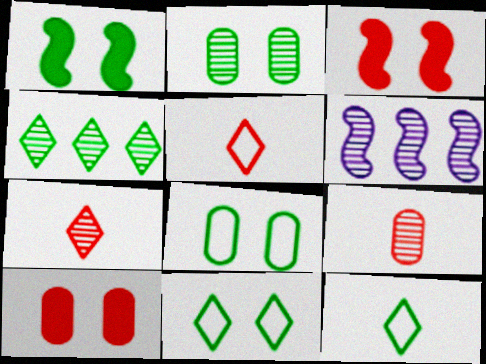[[1, 2, 11], 
[2, 6, 7], 
[6, 10, 12]]